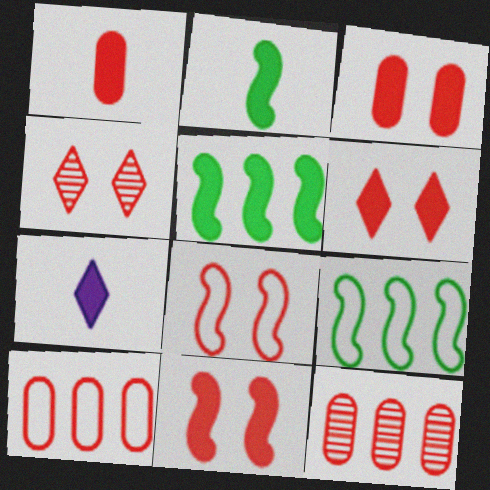[[1, 2, 7], 
[3, 4, 8], 
[3, 5, 7], 
[3, 6, 11]]